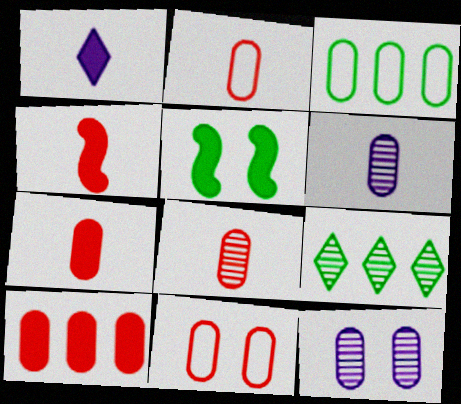[[1, 5, 10], 
[2, 7, 8], 
[3, 7, 12], 
[8, 10, 11]]